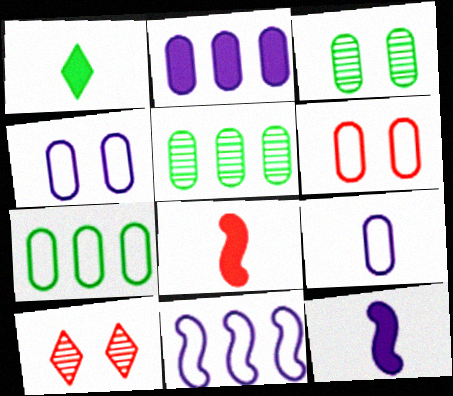[[6, 7, 9], 
[7, 10, 12]]